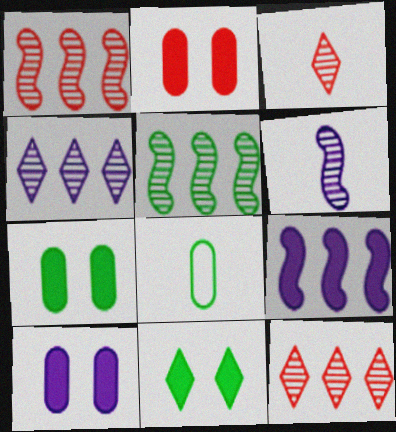[[2, 7, 10], 
[5, 8, 11]]